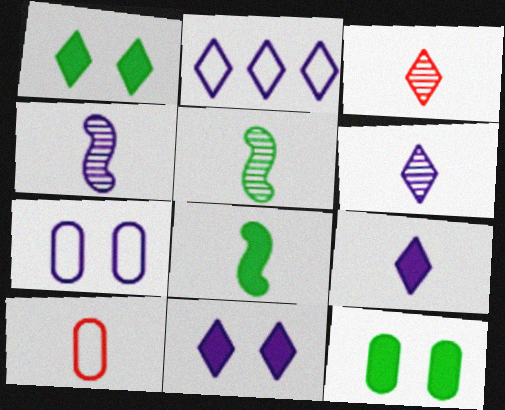[[1, 2, 3], 
[2, 6, 11], 
[5, 9, 10], 
[6, 8, 10]]